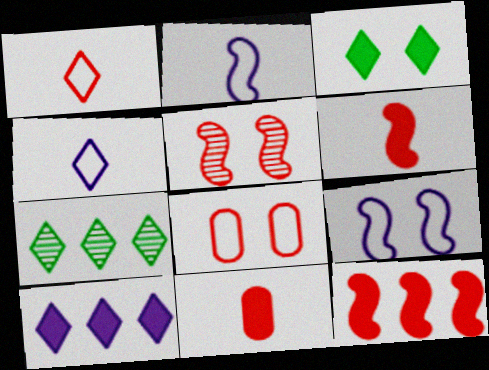[[7, 9, 11]]